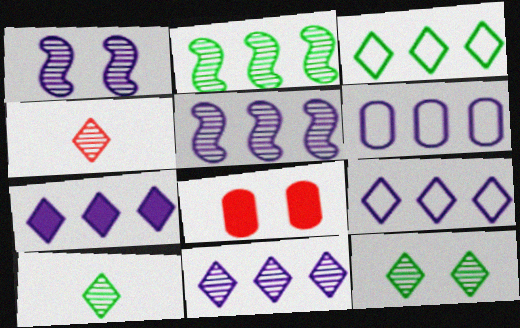[[4, 11, 12], 
[5, 6, 7], 
[7, 9, 11]]